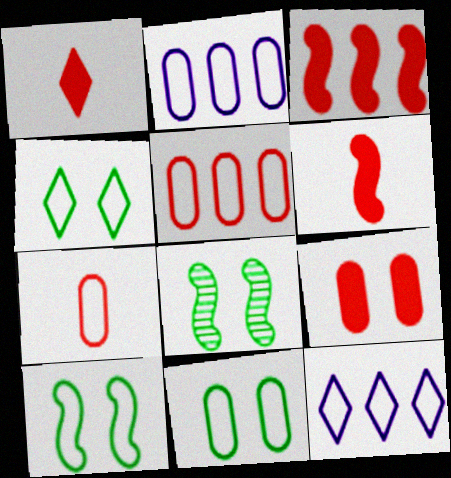[[1, 2, 8], 
[1, 3, 9], 
[2, 7, 11], 
[4, 10, 11], 
[7, 10, 12]]